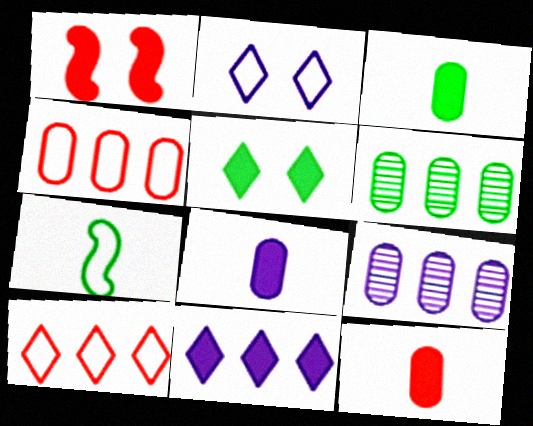[[1, 3, 11], 
[2, 4, 7], 
[3, 8, 12], 
[5, 6, 7]]